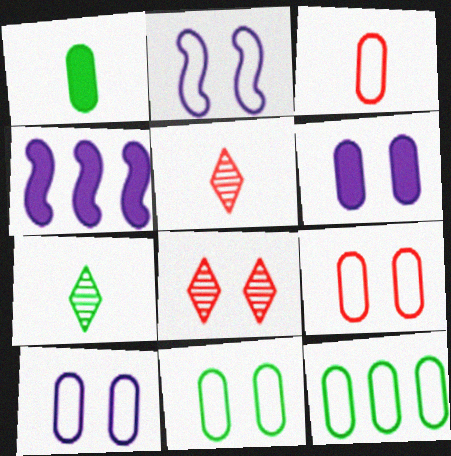[[3, 10, 12], 
[4, 5, 11], 
[4, 7, 9], 
[9, 10, 11]]